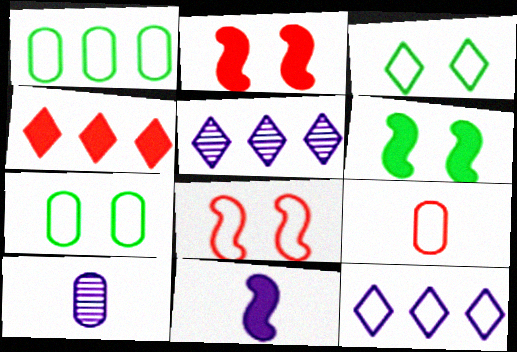[[5, 6, 9]]